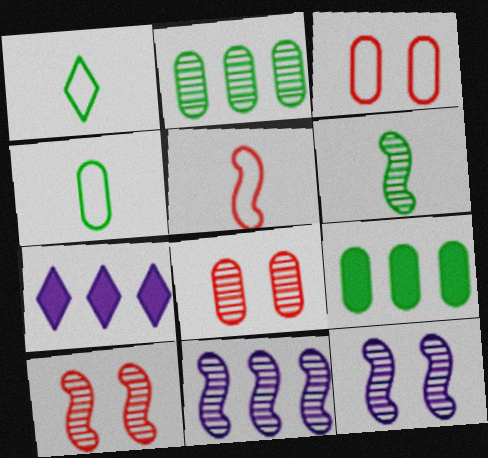[[3, 6, 7], 
[4, 7, 10], 
[6, 10, 11]]